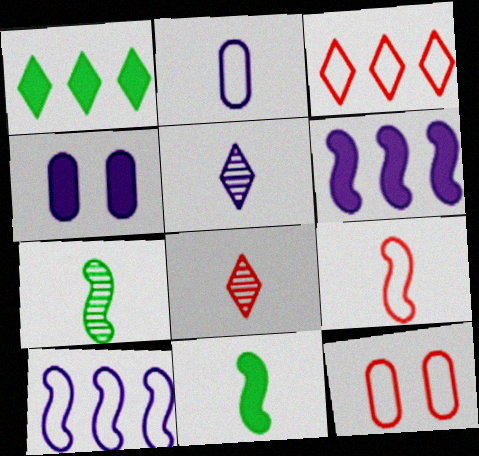[[2, 8, 11], 
[3, 4, 7], 
[3, 9, 12], 
[4, 5, 10]]